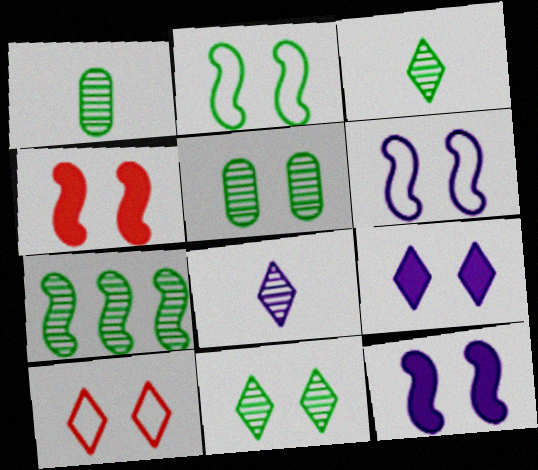[[1, 7, 11], 
[3, 5, 7], 
[5, 10, 12], 
[9, 10, 11]]